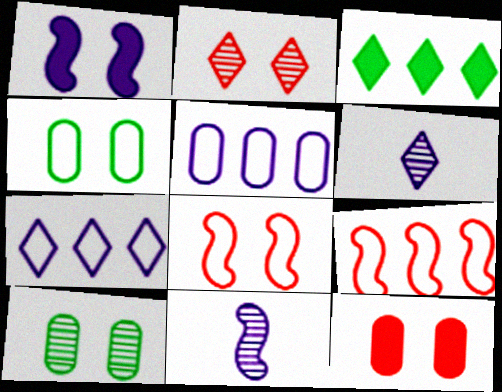[[1, 2, 4], 
[1, 5, 6], 
[2, 8, 12]]